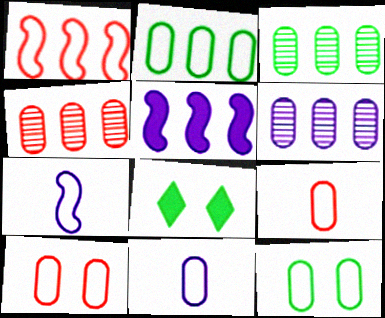[[2, 10, 11], 
[3, 4, 6], 
[4, 7, 8]]